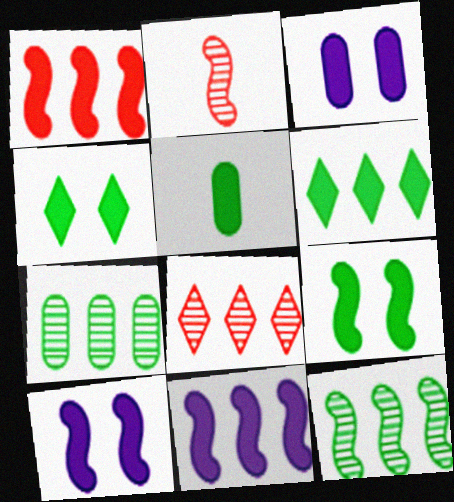[[5, 6, 9]]